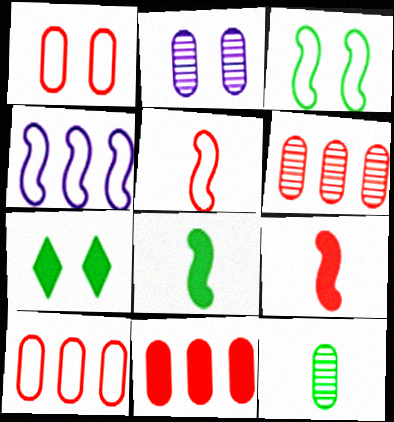[[2, 6, 12], 
[3, 4, 5], 
[6, 10, 11]]